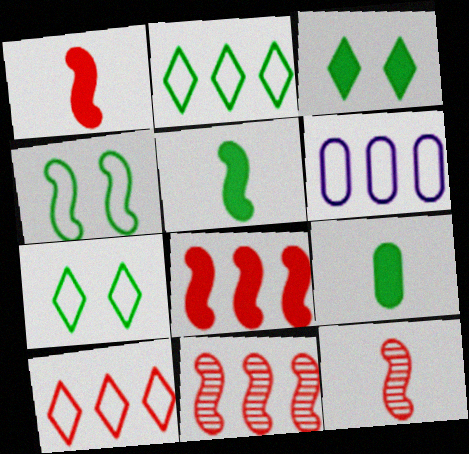[[3, 6, 12]]